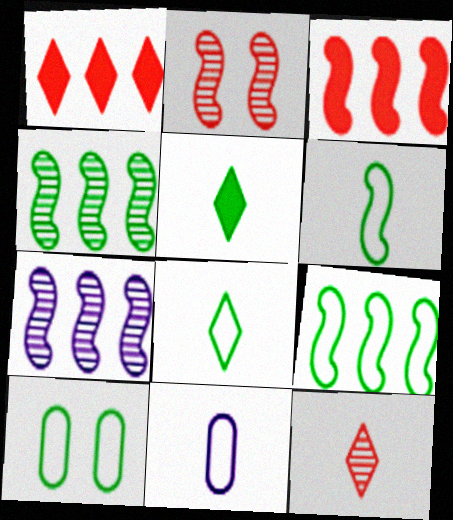[[3, 7, 9], 
[4, 5, 10], 
[8, 9, 10]]